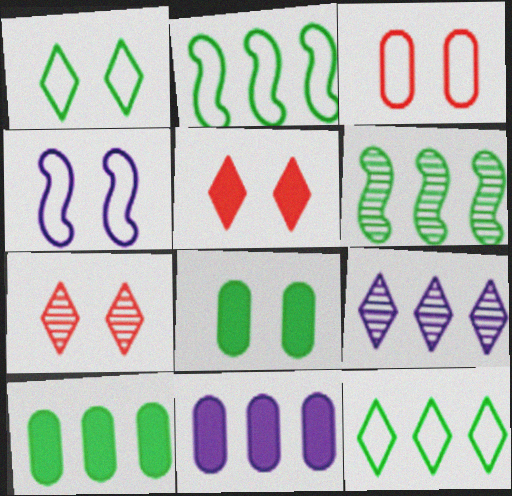[[1, 3, 4], 
[4, 7, 8], 
[6, 10, 12]]